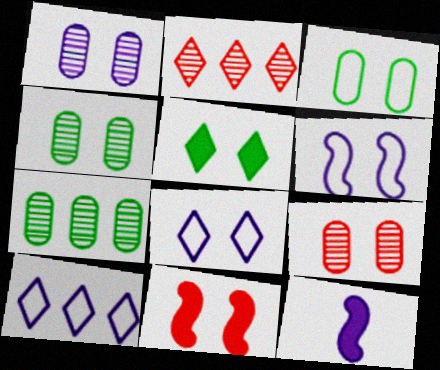[[1, 4, 9], 
[1, 10, 12], 
[2, 3, 12], 
[4, 8, 11], 
[5, 6, 9]]